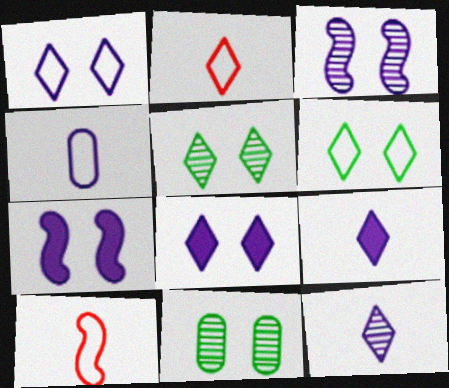[]